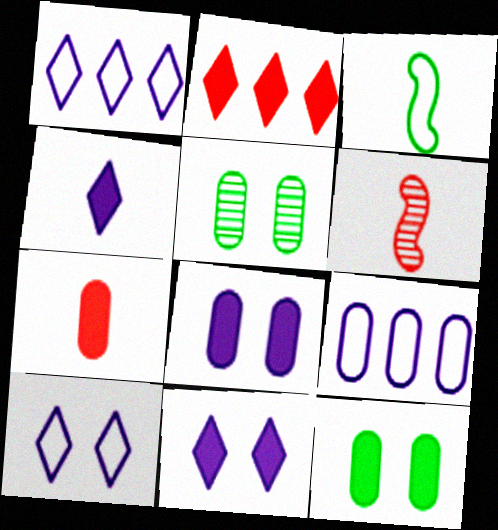[[1, 6, 12], 
[5, 7, 9]]